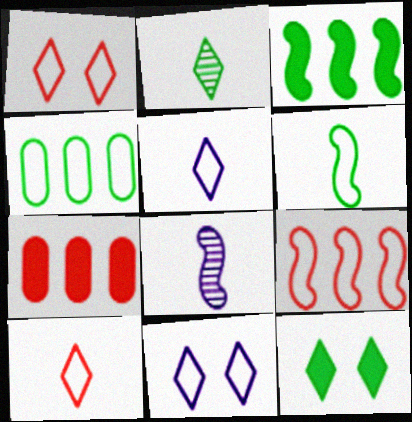[]